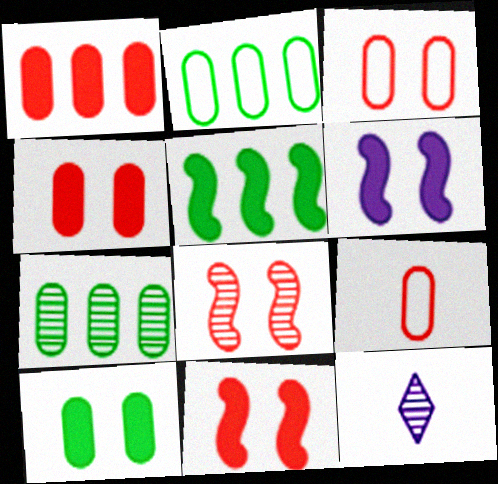[[2, 11, 12], 
[3, 5, 12], 
[7, 8, 12]]